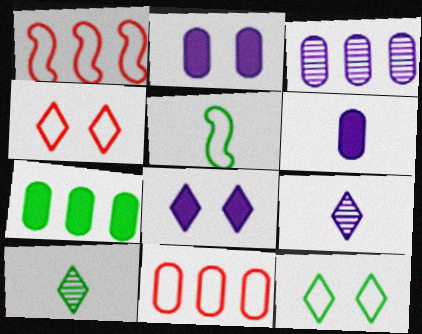[[1, 2, 10], 
[3, 7, 11]]